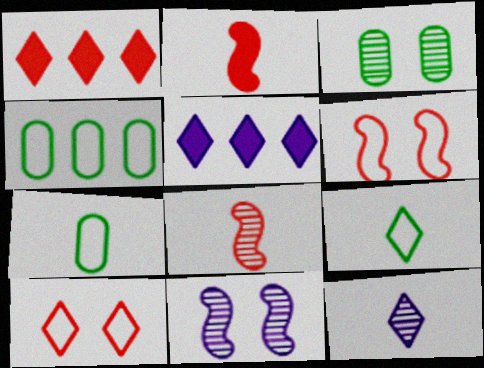[[1, 7, 11], 
[2, 7, 12]]